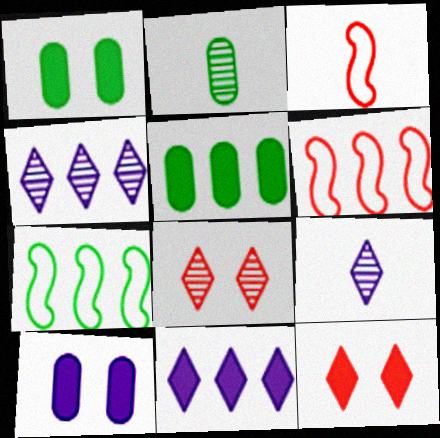[[1, 3, 4], 
[1, 6, 9], 
[4, 5, 6]]